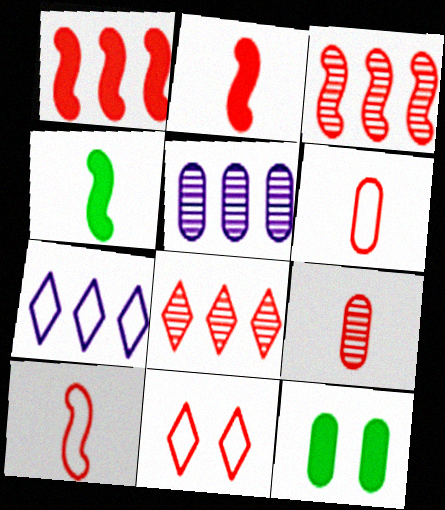[[1, 9, 11], 
[4, 5, 11], 
[5, 6, 12]]